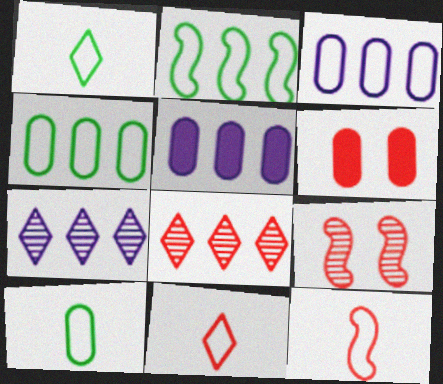[[1, 5, 9], 
[2, 5, 8], 
[6, 8, 12]]